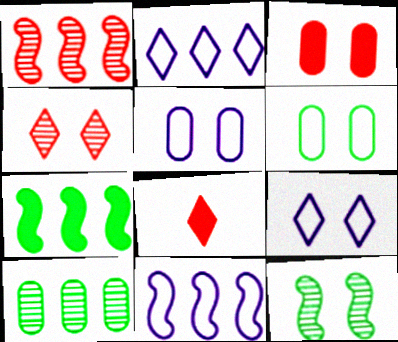[[1, 7, 11], 
[3, 9, 12]]